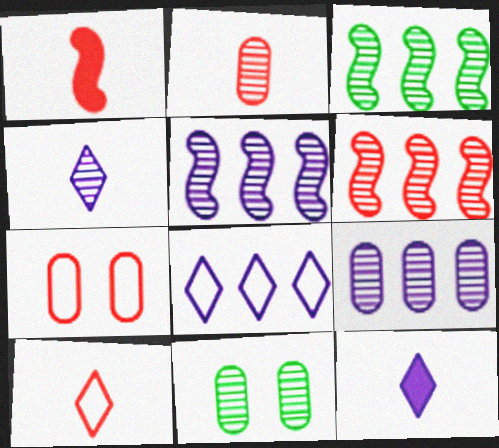[[1, 2, 10], 
[1, 8, 11], 
[2, 9, 11], 
[3, 5, 6], 
[3, 7, 12], 
[4, 6, 11]]